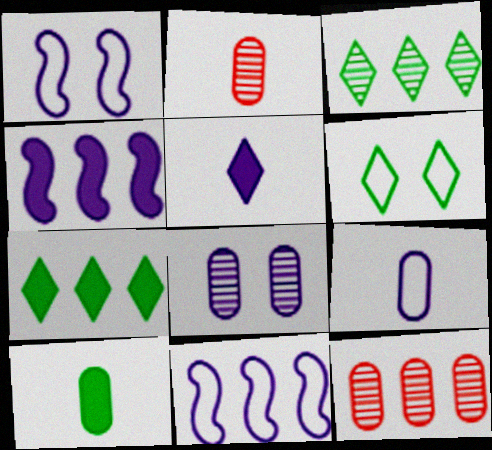[[1, 2, 7], 
[2, 4, 6], 
[2, 9, 10], 
[5, 8, 11], 
[7, 11, 12]]